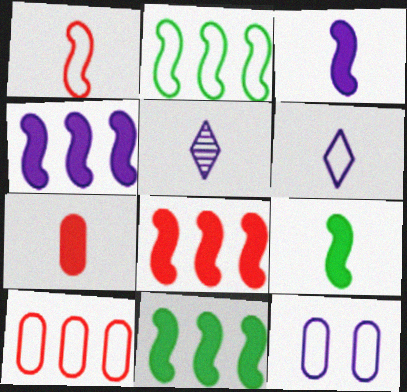[[4, 5, 12], 
[4, 8, 11]]